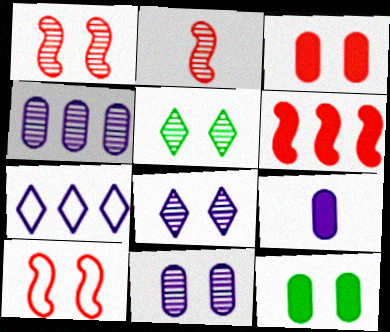[[1, 5, 11], 
[2, 4, 5], 
[2, 6, 10], 
[2, 7, 12], 
[8, 10, 12]]